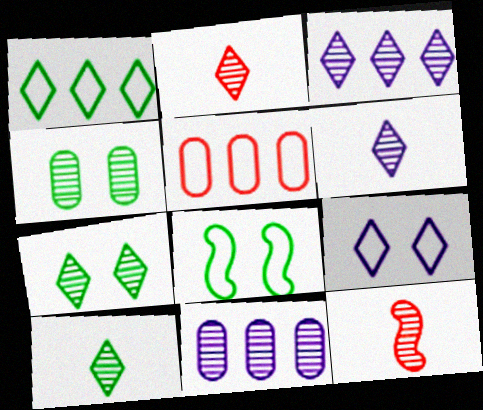[[2, 3, 7], 
[2, 6, 10], 
[3, 4, 12], 
[7, 11, 12]]